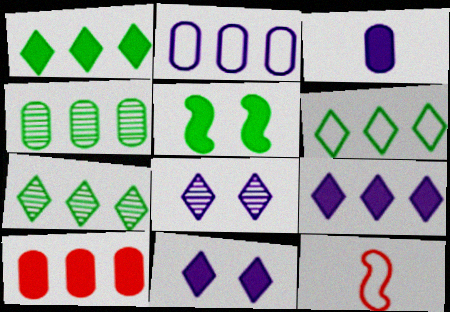[[1, 6, 7], 
[2, 4, 10], 
[4, 11, 12]]